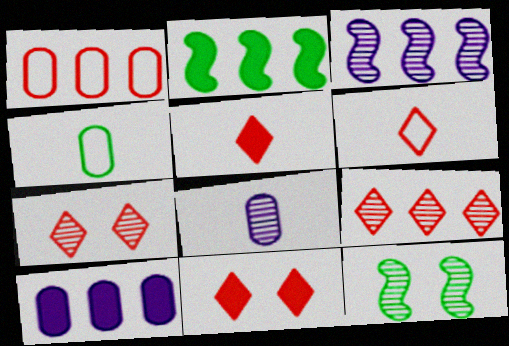[[3, 4, 11], 
[6, 9, 11], 
[6, 10, 12], 
[8, 9, 12]]